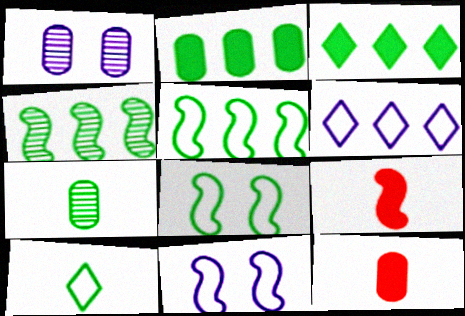[[3, 7, 8], 
[4, 9, 11]]